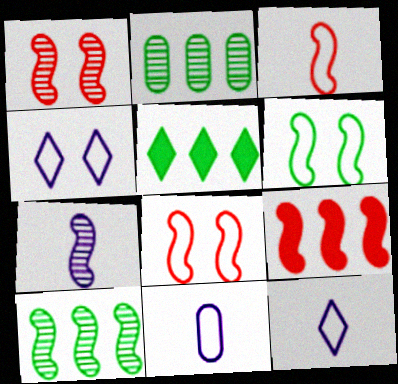[[1, 3, 9], 
[1, 5, 11], 
[1, 7, 10], 
[6, 7, 9]]